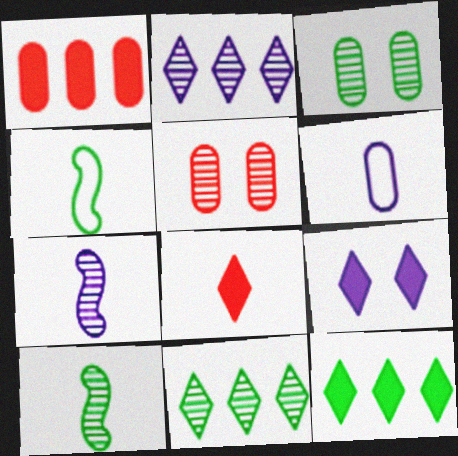[[1, 3, 6], 
[2, 5, 10], 
[3, 4, 12], 
[3, 10, 11], 
[5, 7, 11], 
[6, 8, 10], 
[8, 9, 12]]